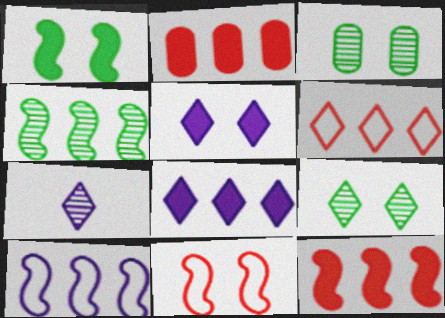[[3, 5, 11], 
[4, 10, 12]]